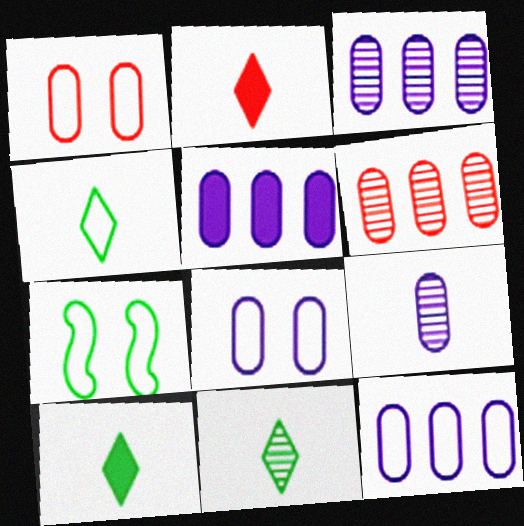[[2, 3, 7], 
[3, 5, 12], 
[4, 10, 11], 
[5, 8, 9]]